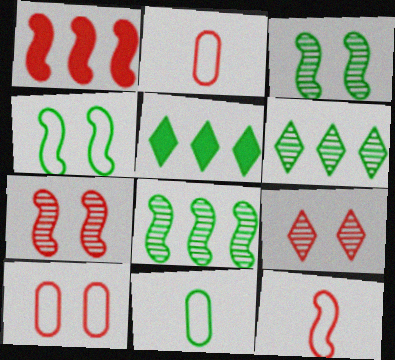[[1, 2, 9], 
[1, 7, 12], 
[3, 5, 11]]